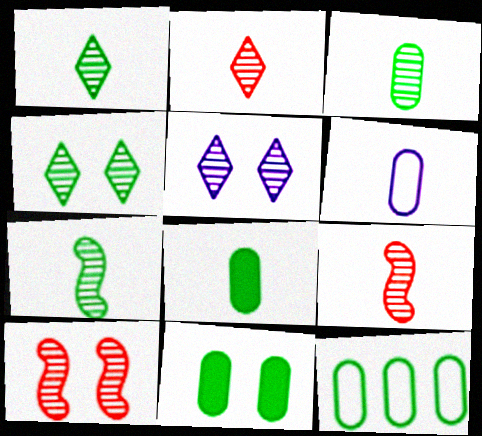[[1, 3, 7], 
[3, 11, 12]]